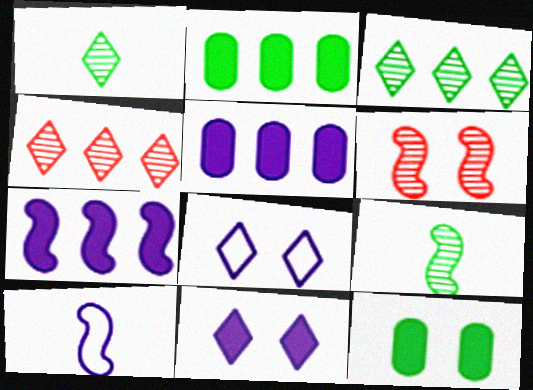[[4, 10, 12], 
[6, 8, 12]]